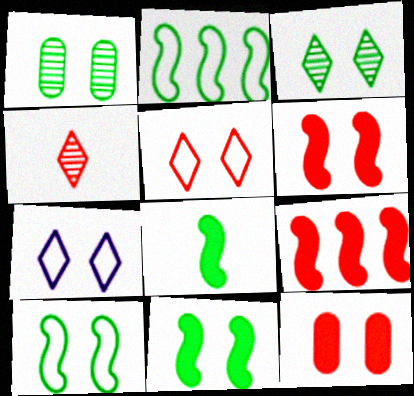[[1, 6, 7]]